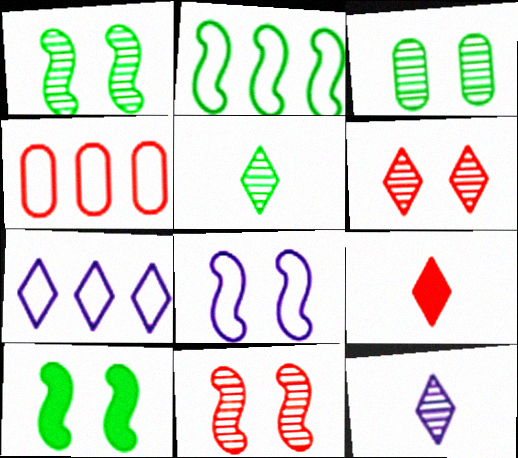[[2, 4, 7], 
[4, 9, 11], 
[4, 10, 12], 
[8, 10, 11]]